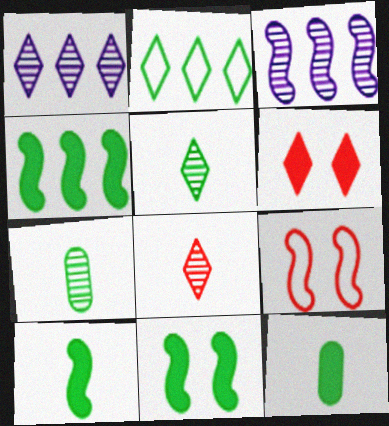[[1, 9, 12], 
[2, 7, 11], 
[3, 9, 10], 
[4, 10, 11]]